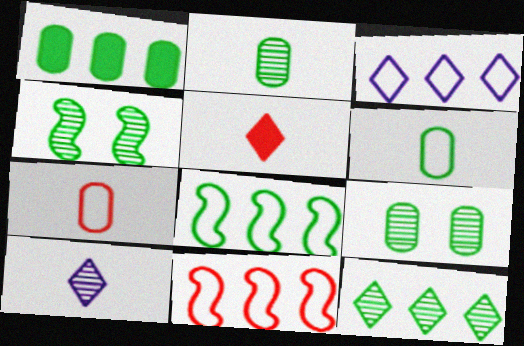[[1, 6, 9], 
[1, 8, 12], 
[2, 4, 12]]